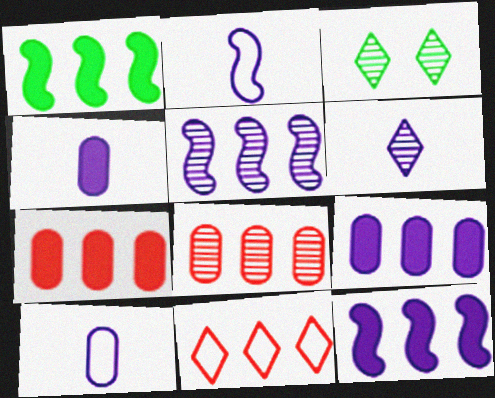[[2, 3, 7], 
[2, 4, 6]]